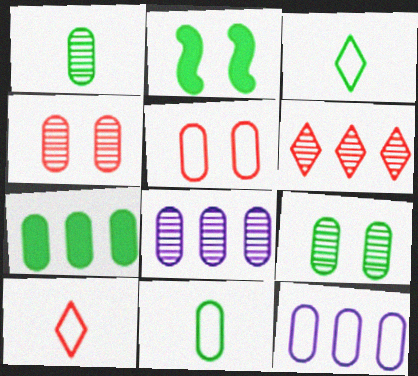[[1, 4, 8], 
[2, 8, 10], 
[5, 11, 12], 
[7, 9, 11]]